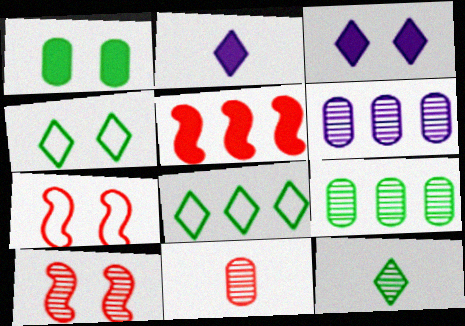[[1, 2, 5], 
[2, 7, 9], 
[5, 6, 8], 
[6, 10, 12]]